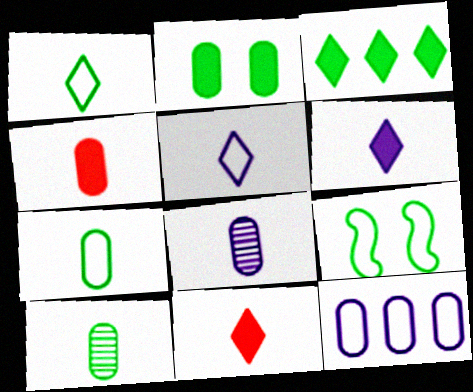[[3, 9, 10], 
[4, 7, 8]]